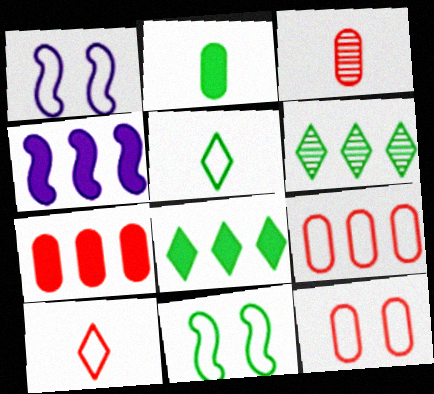[[1, 3, 8], 
[1, 5, 9], 
[2, 6, 11], 
[3, 7, 12], 
[4, 6, 9], 
[4, 7, 8]]